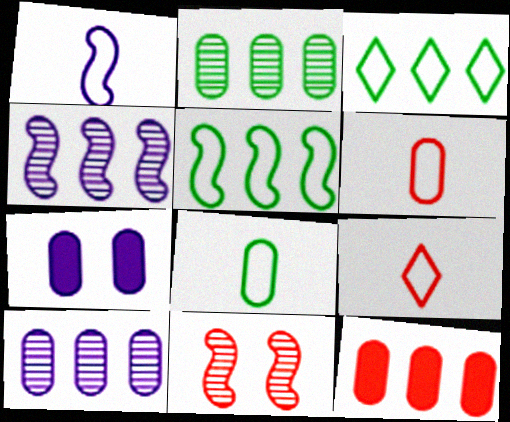[[1, 8, 9], 
[2, 6, 7], 
[3, 4, 12], 
[9, 11, 12]]